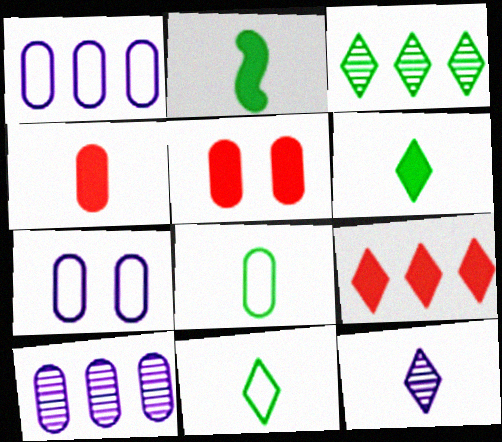[[5, 8, 10]]